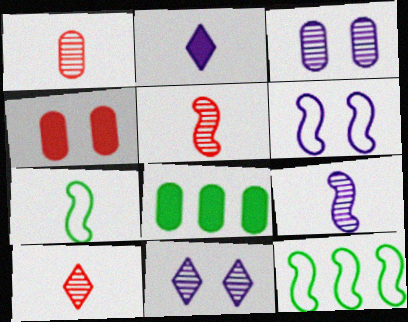[[1, 2, 7], 
[1, 5, 10], 
[6, 8, 10]]